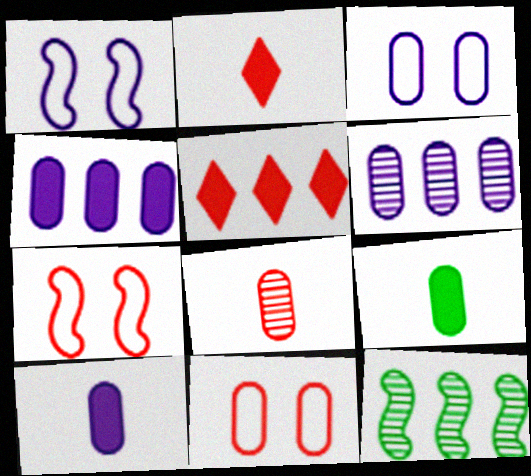[[2, 3, 12], 
[3, 6, 10], 
[5, 7, 8], 
[6, 9, 11]]